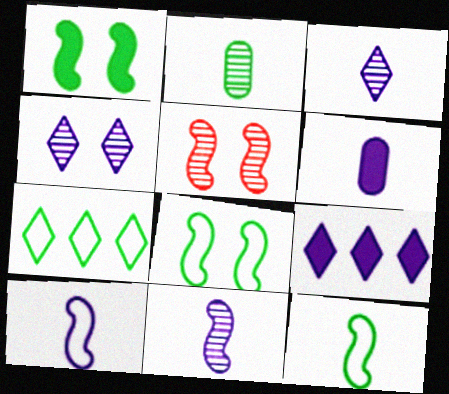[[1, 2, 7], 
[3, 6, 10], 
[5, 6, 7]]